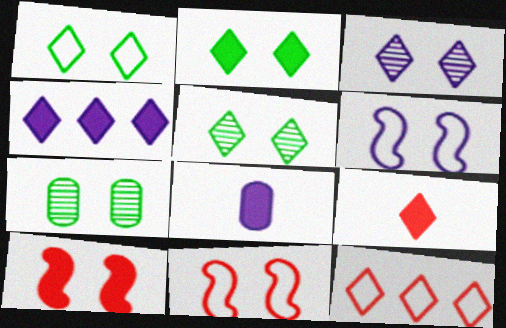[[1, 2, 5], 
[2, 4, 9]]